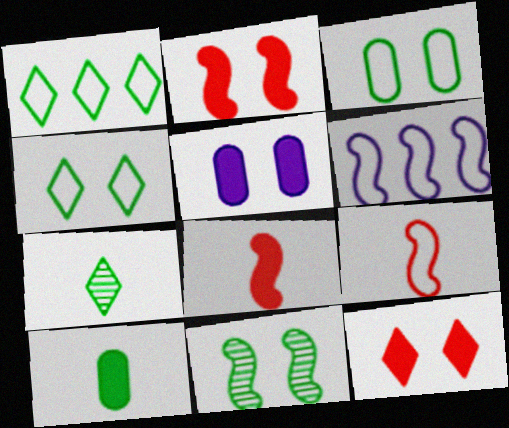[[1, 10, 11], 
[6, 8, 11]]